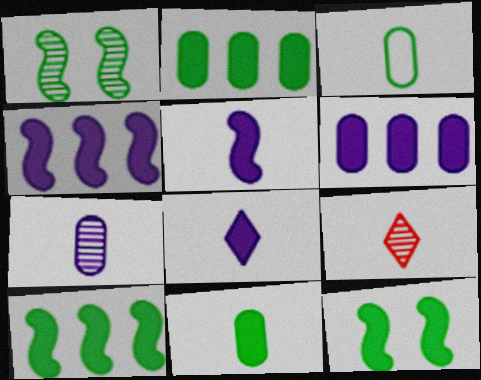[[3, 5, 9]]